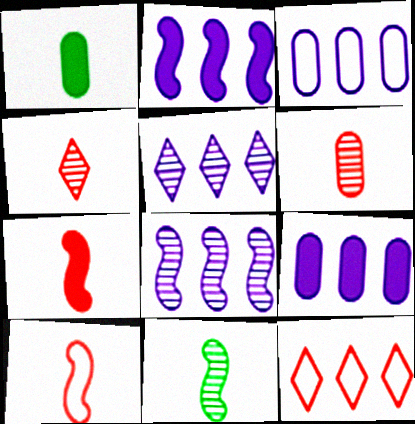[[2, 3, 5]]